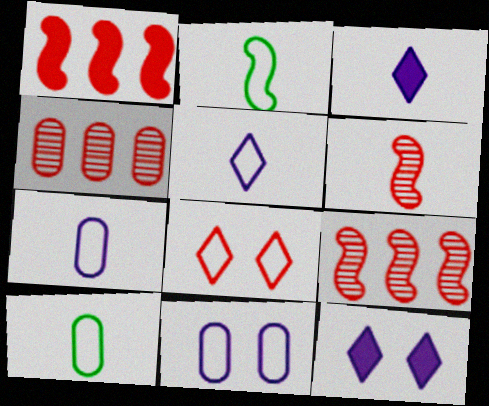[[2, 4, 12], 
[3, 6, 10], 
[9, 10, 12]]